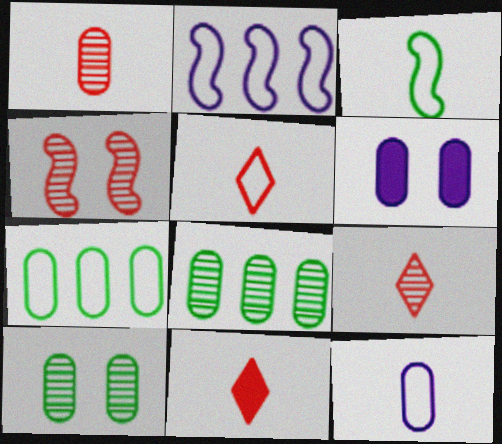[[1, 6, 7], 
[2, 10, 11], 
[3, 5, 12], 
[5, 9, 11]]